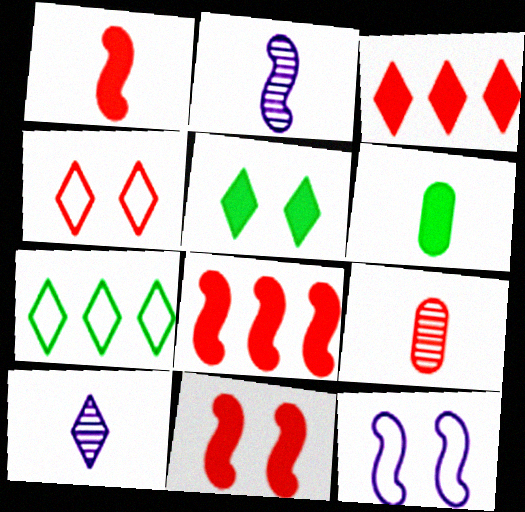[[1, 8, 11], 
[4, 8, 9]]